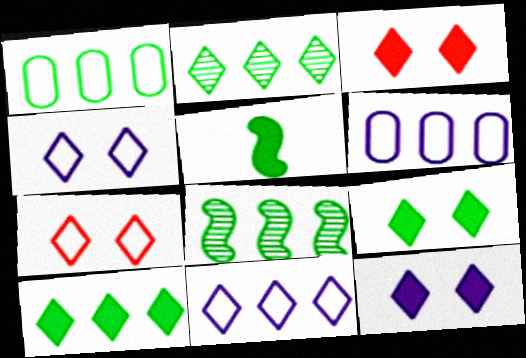[[1, 8, 10], 
[3, 9, 12]]